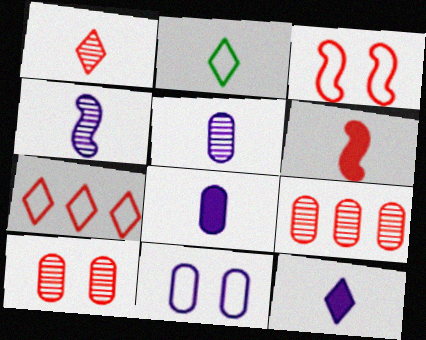[[1, 2, 12], 
[2, 5, 6], 
[6, 7, 10]]